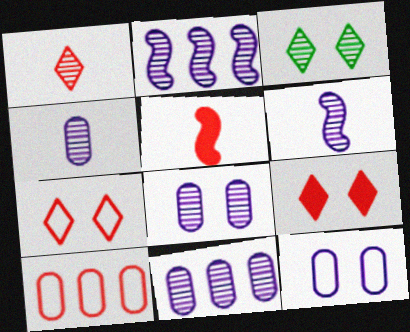[[4, 8, 11]]